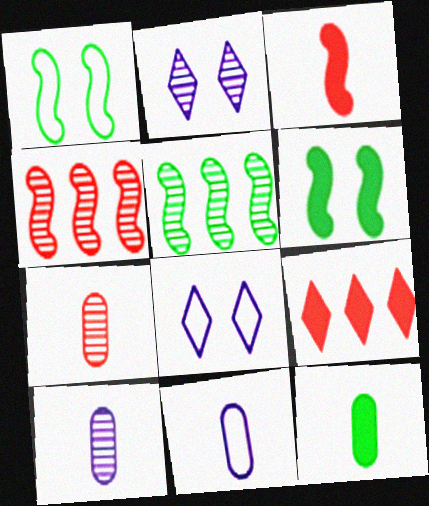[[1, 9, 10], 
[2, 5, 7], 
[4, 8, 12], 
[7, 11, 12]]